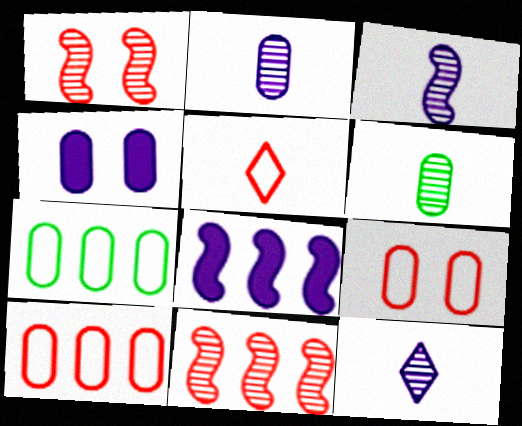[[2, 3, 12], 
[4, 6, 10]]